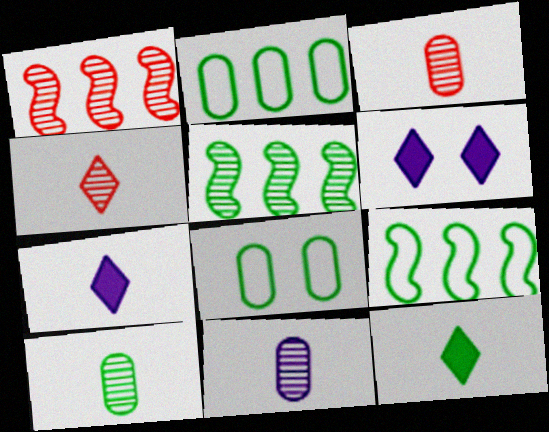[[1, 7, 8], 
[3, 6, 9], 
[3, 10, 11], 
[5, 8, 12]]